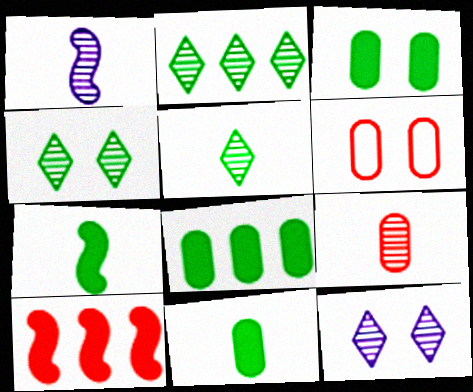[[1, 5, 9], 
[2, 4, 5], 
[3, 8, 11]]